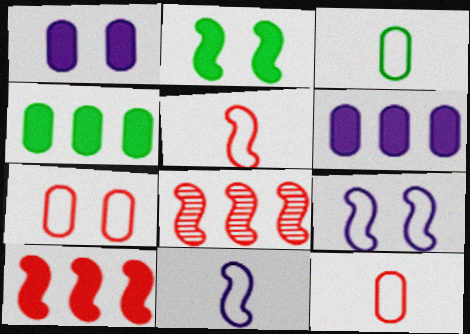[[2, 8, 11]]